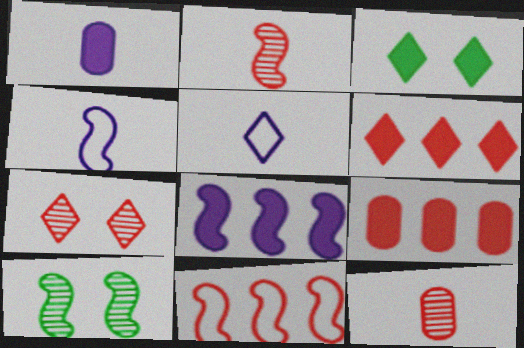[[5, 9, 10]]